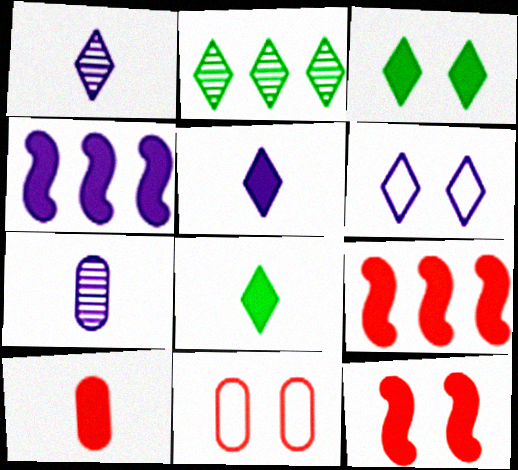[[3, 4, 10], 
[4, 6, 7]]